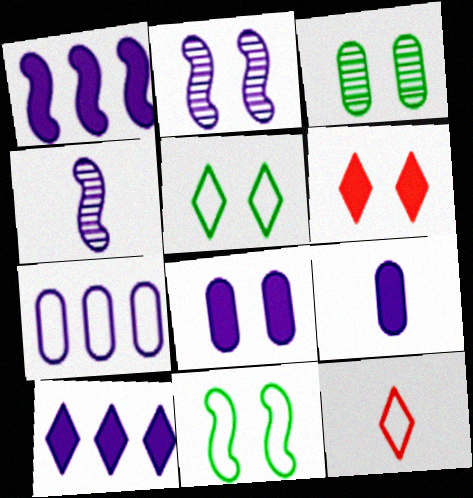[[1, 3, 12], 
[7, 11, 12]]